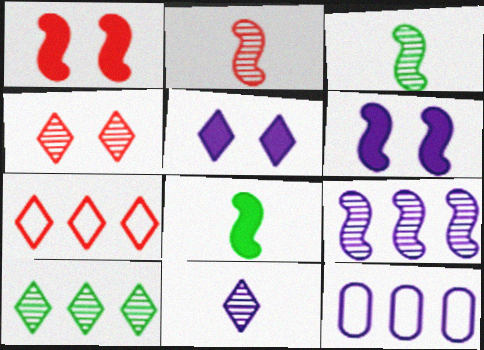[[4, 8, 12], 
[4, 10, 11], 
[6, 11, 12]]